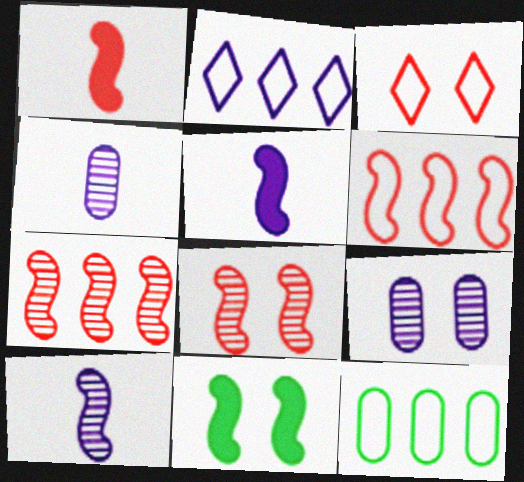[[1, 6, 8], 
[2, 5, 9], 
[2, 6, 12], 
[3, 9, 11], 
[6, 10, 11]]